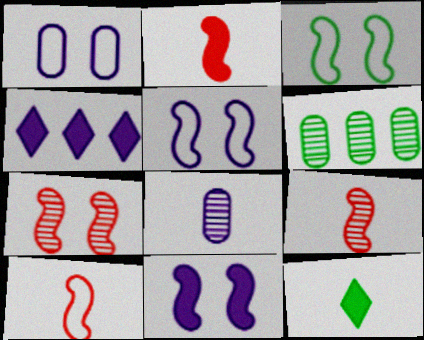[[2, 9, 10], 
[3, 6, 12], 
[3, 7, 11], 
[4, 5, 8], 
[8, 10, 12]]